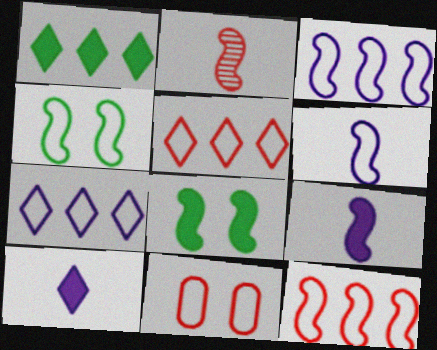[[2, 3, 8], 
[4, 6, 12]]